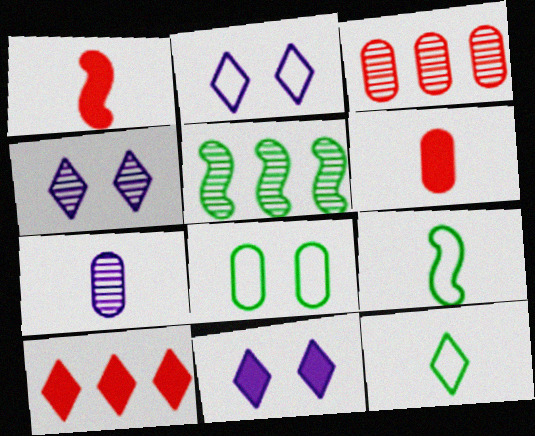[[1, 7, 12], 
[2, 4, 11], 
[2, 5, 6], 
[3, 9, 11], 
[4, 10, 12]]